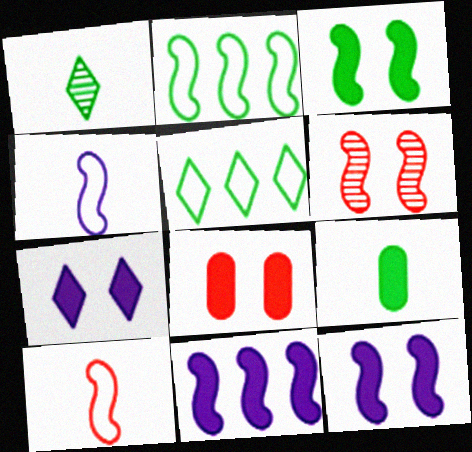[[3, 7, 8]]